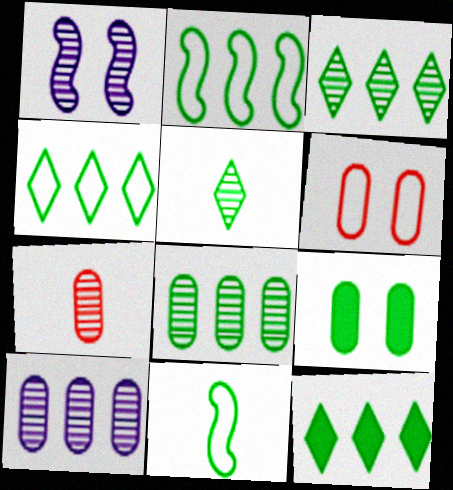[[1, 3, 7], 
[2, 5, 9], 
[2, 8, 12], 
[3, 4, 12], 
[3, 9, 11]]